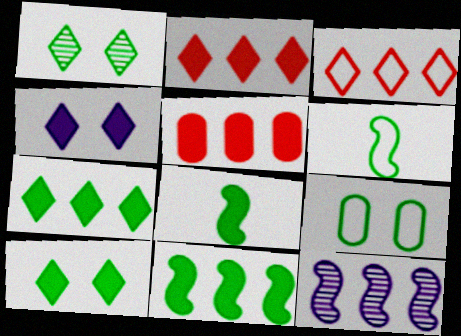[[4, 5, 8]]